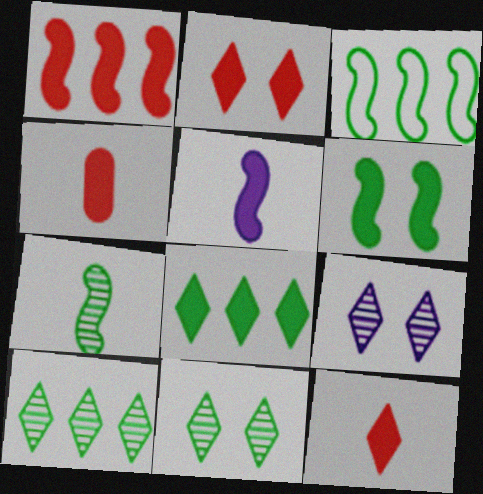[[1, 2, 4], 
[1, 5, 6], 
[3, 4, 9], 
[3, 6, 7]]